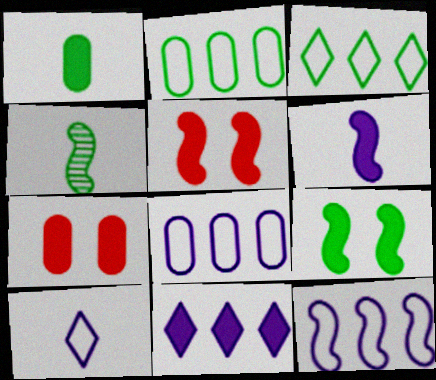[[1, 5, 11], 
[4, 5, 12]]